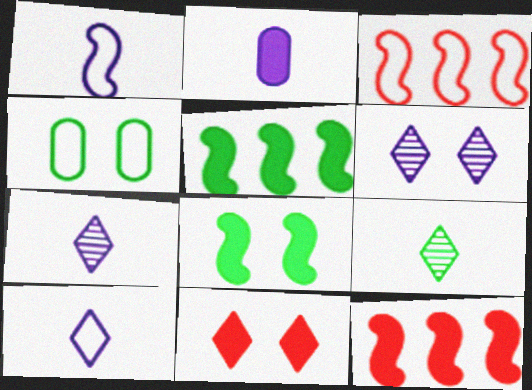[[1, 2, 7], 
[2, 5, 11], 
[3, 4, 10], 
[4, 5, 9], 
[4, 7, 12]]